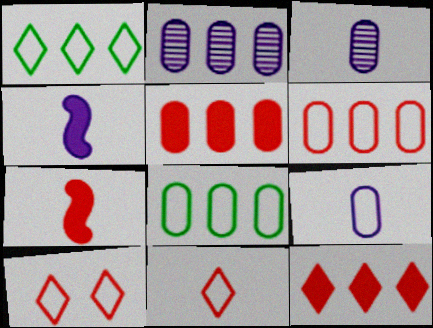[[2, 5, 8]]